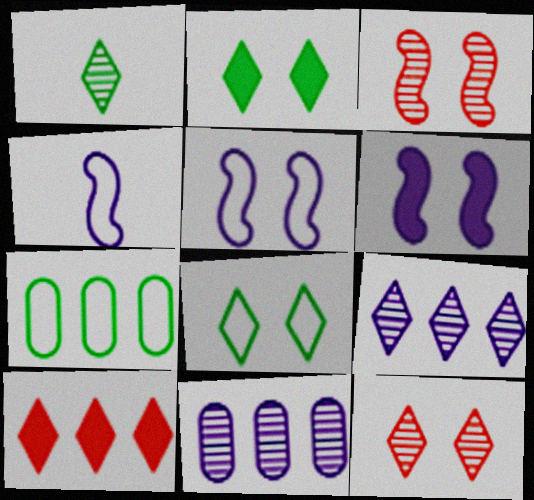[[1, 3, 11], 
[1, 9, 12]]